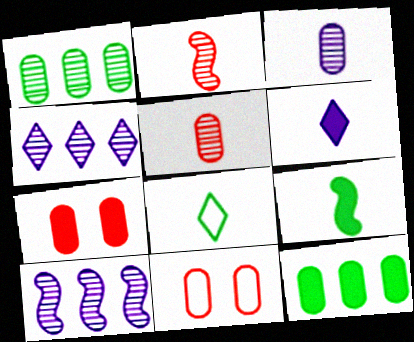[[3, 11, 12], 
[4, 9, 11], 
[7, 8, 10]]